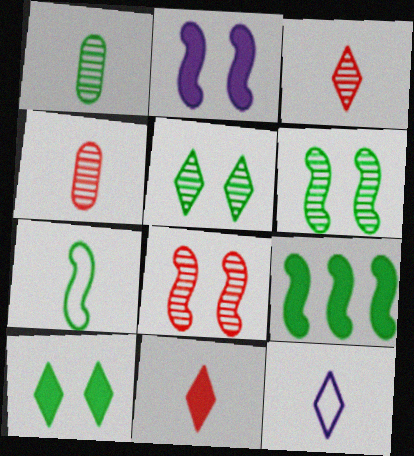[[6, 7, 9]]